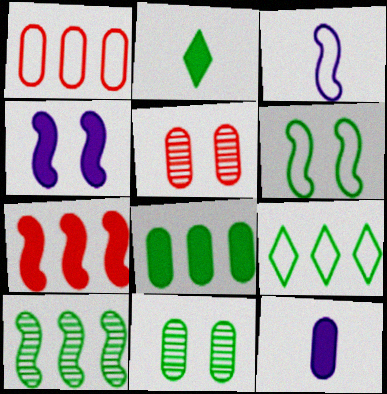[[1, 11, 12], 
[8, 9, 10]]